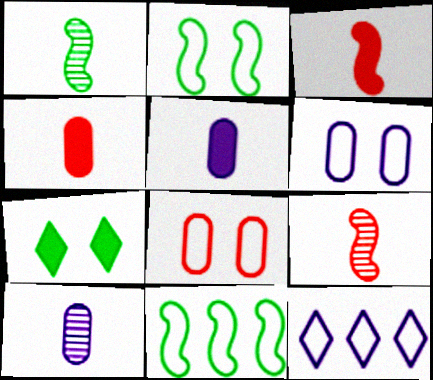[]